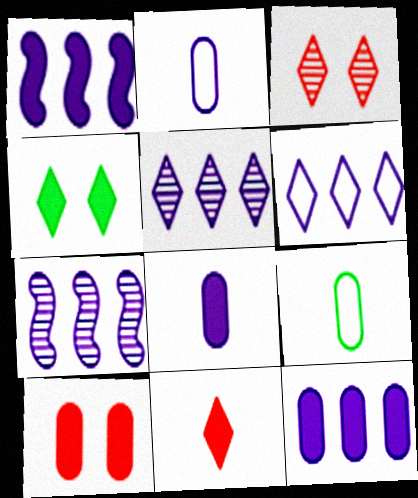[[1, 3, 9], 
[6, 7, 12]]